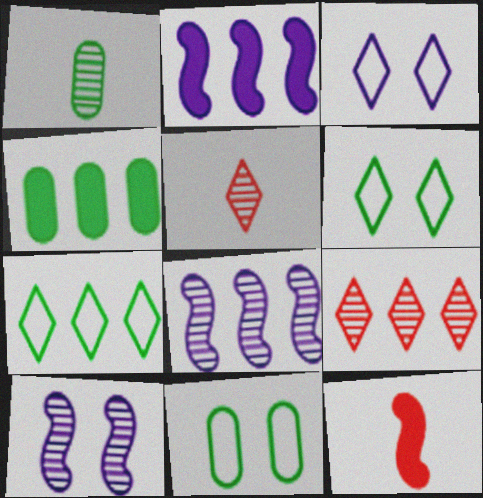[[1, 4, 11], 
[1, 9, 10], 
[2, 5, 11]]